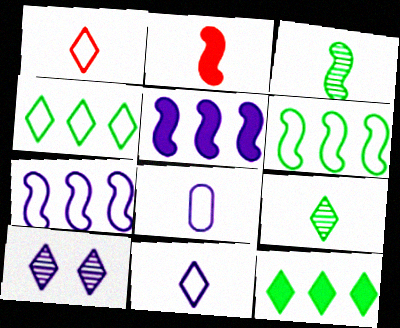[[1, 10, 12], 
[2, 8, 9], 
[5, 8, 10]]